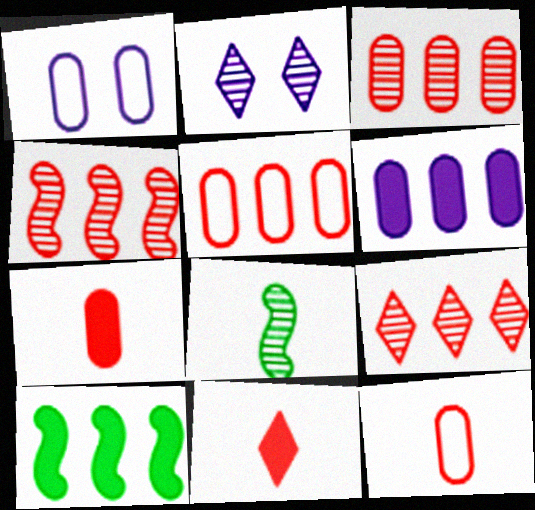[[2, 3, 8], 
[2, 10, 12], 
[3, 4, 9]]